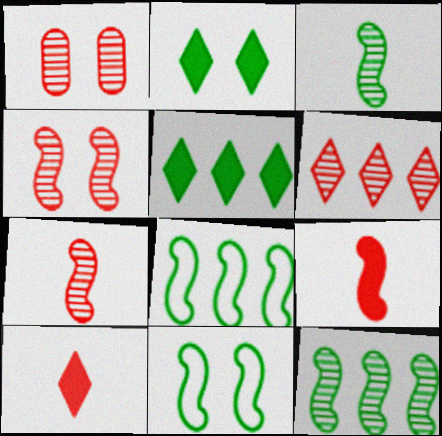[[1, 6, 7]]